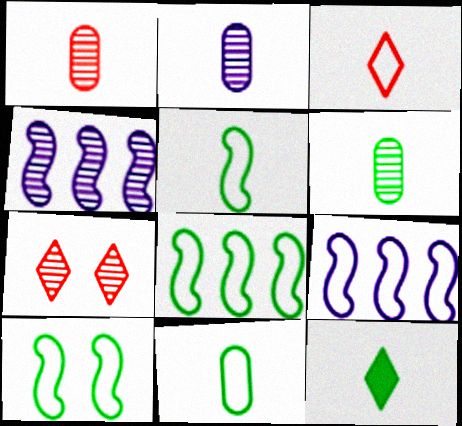[[1, 2, 6], 
[4, 6, 7], 
[5, 6, 12], 
[5, 8, 10]]